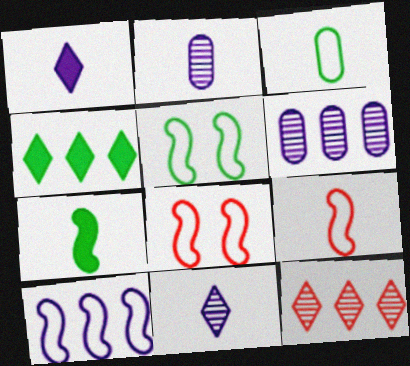[[2, 4, 8], 
[5, 9, 10]]